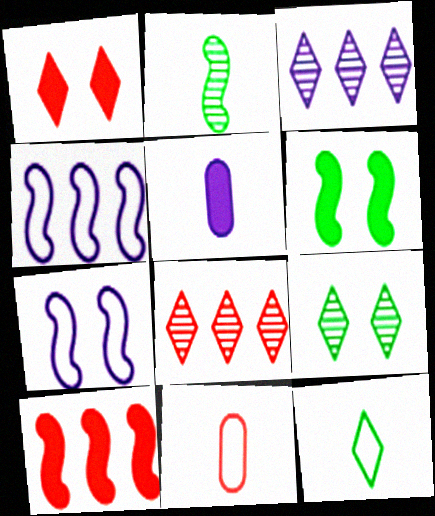[[1, 3, 12], 
[2, 7, 10], 
[3, 5, 7], 
[3, 6, 11]]